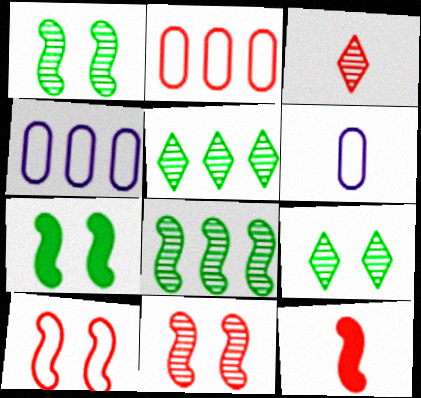[[3, 4, 7], 
[4, 9, 12]]